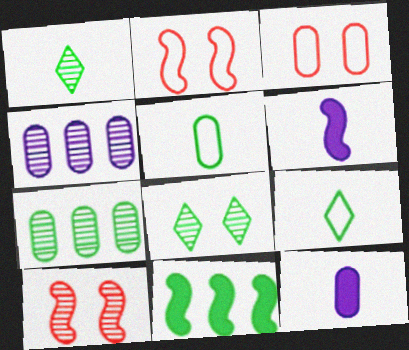[[1, 4, 10], 
[3, 7, 12], 
[5, 8, 11]]